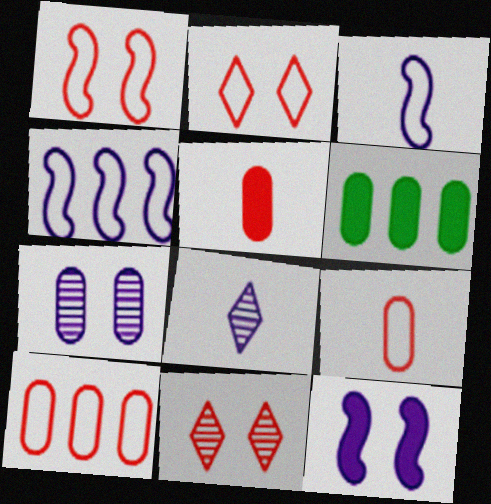[[1, 6, 8], 
[3, 6, 11], 
[6, 7, 9]]